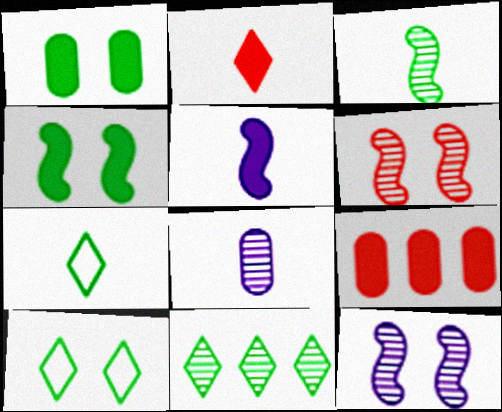[[6, 8, 11], 
[7, 9, 12]]